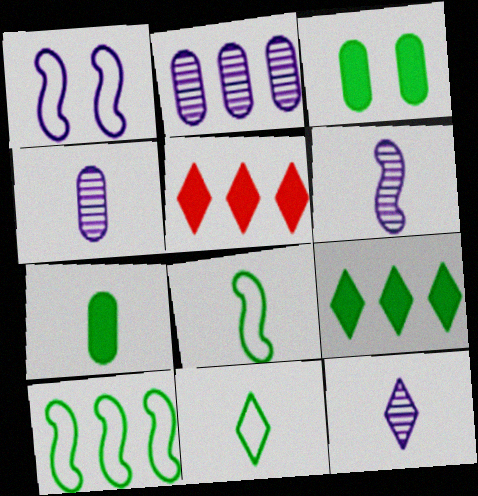[[2, 5, 10], 
[4, 6, 12]]